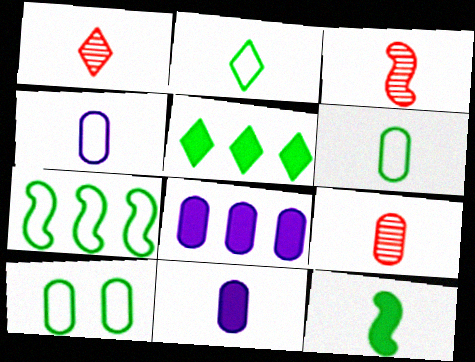[[1, 3, 9], 
[1, 4, 12], 
[2, 3, 11], 
[2, 7, 10], 
[6, 9, 11], 
[8, 9, 10]]